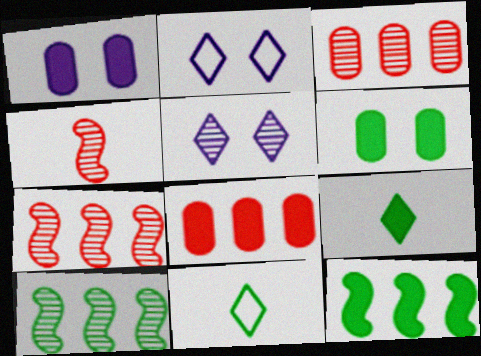[[1, 7, 11], 
[6, 9, 12], 
[6, 10, 11]]